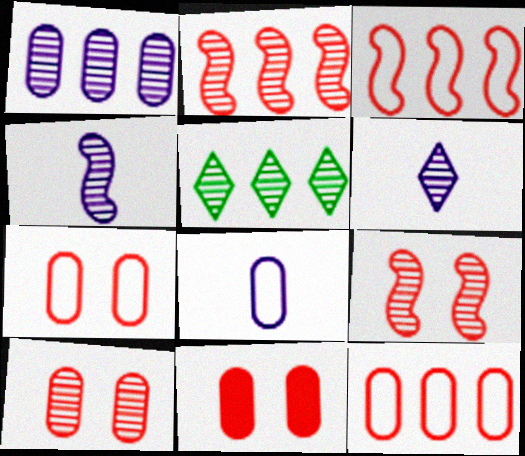[[1, 2, 5], 
[4, 5, 10], 
[7, 10, 11]]